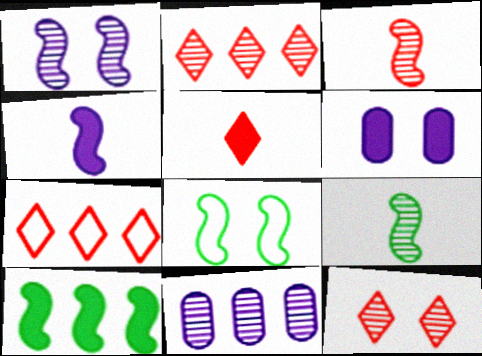[[5, 6, 10], 
[5, 7, 12], 
[5, 8, 11], 
[6, 7, 9], 
[6, 8, 12], 
[7, 10, 11], 
[8, 9, 10], 
[9, 11, 12]]